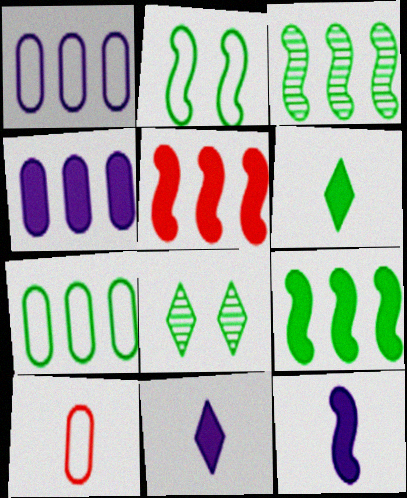[]